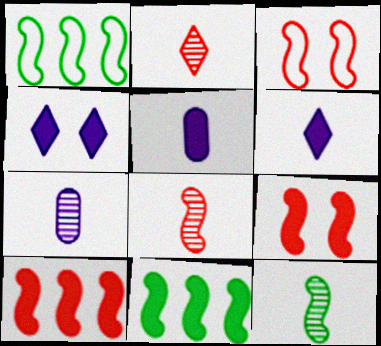[[2, 7, 12], 
[3, 8, 10]]